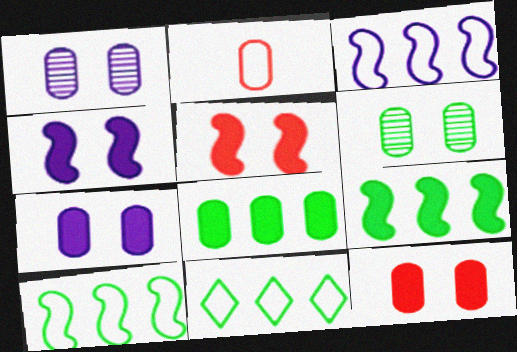[[1, 2, 8]]